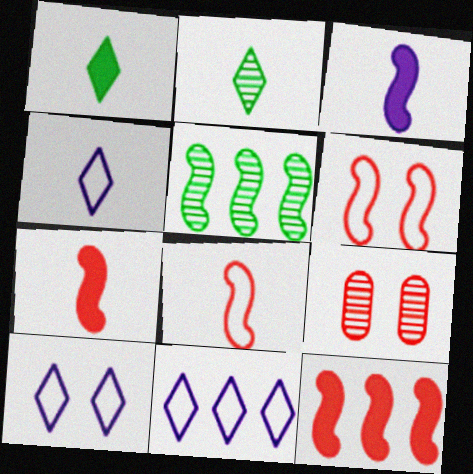[[3, 5, 6], 
[4, 10, 11]]